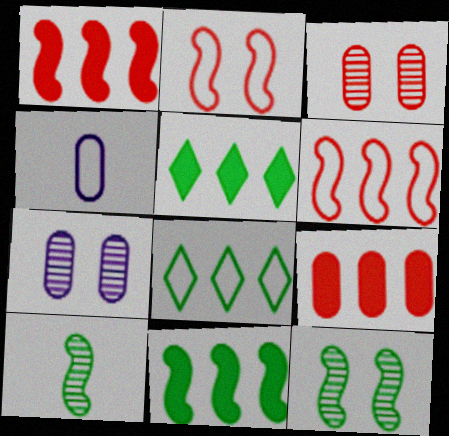[[2, 4, 8]]